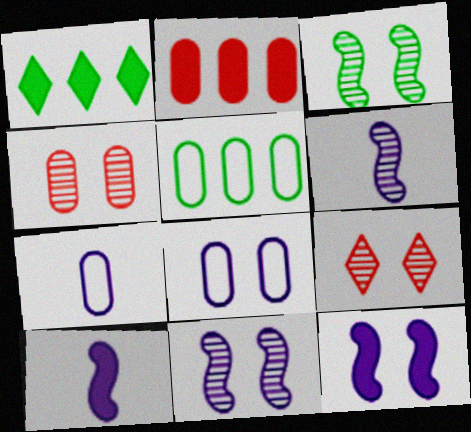[[5, 9, 10]]